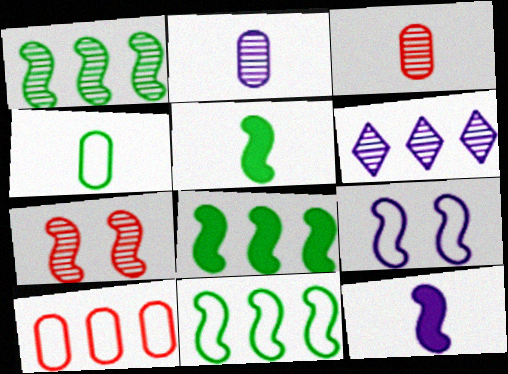[[1, 8, 11], 
[6, 8, 10], 
[7, 11, 12]]